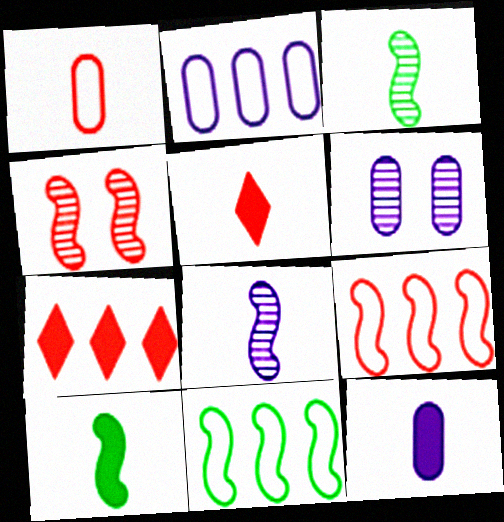[[1, 4, 7], 
[2, 6, 12], 
[5, 6, 11], 
[5, 10, 12]]